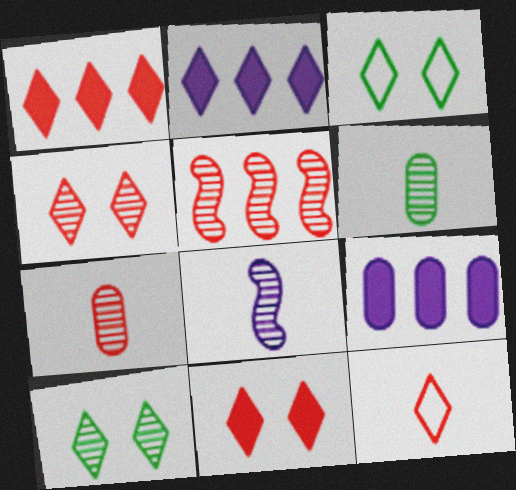[[1, 4, 12], 
[2, 10, 12], 
[4, 5, 7]]